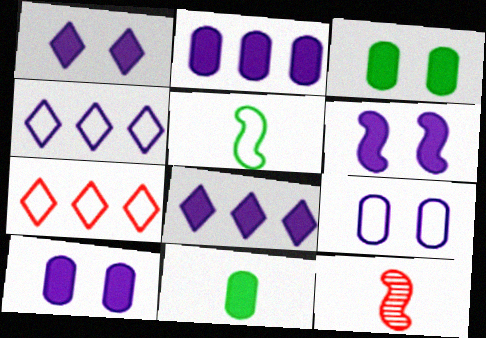[[1, 6, 10], 
[3, 4, 12], 
[5, 7, 9]]